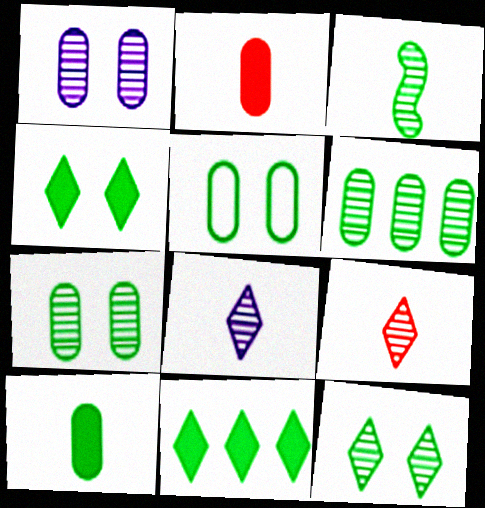[[3, 5, 11], 
[3, 6, 12], 
[5, 6, 10]]